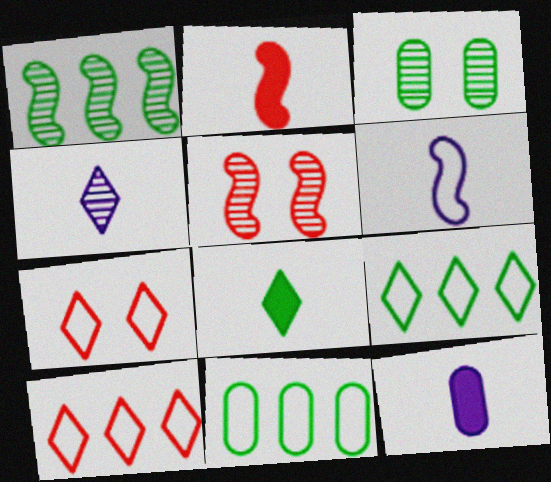[[1, 7, 12], 
[2, 8, 12], 
[4, 6, 12], 
[5, 9, 12], 
[6, 7, 11]]